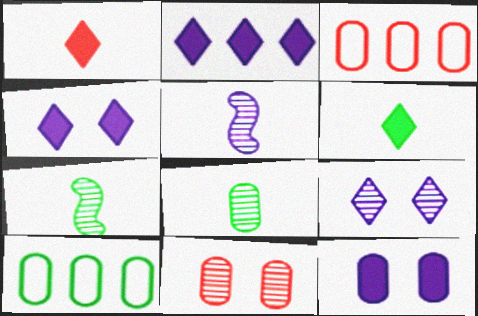[[3, 4, 7], 
[3, 8, 12]]